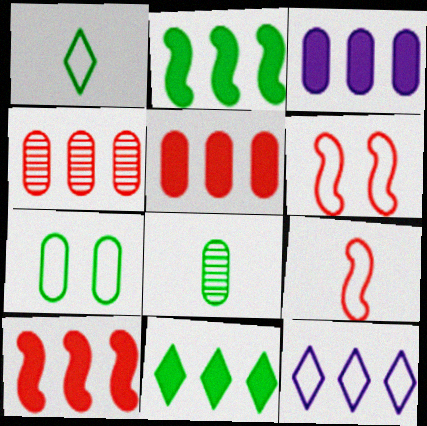[[2, 4, 12], 
[3, 10, 11], 
[7, 9, 12]]